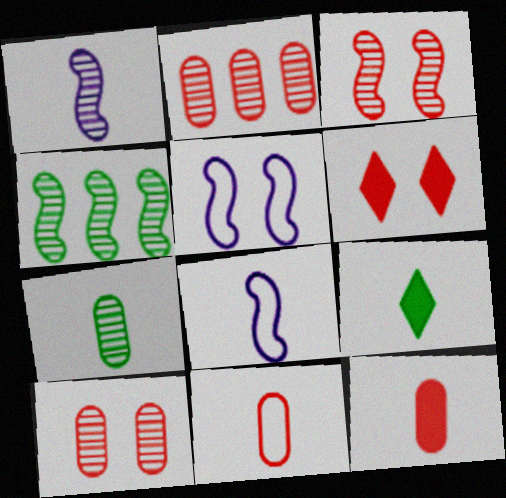[[1, 3, 4], 
[1, 9, 11], 
[2, 5, 9]]